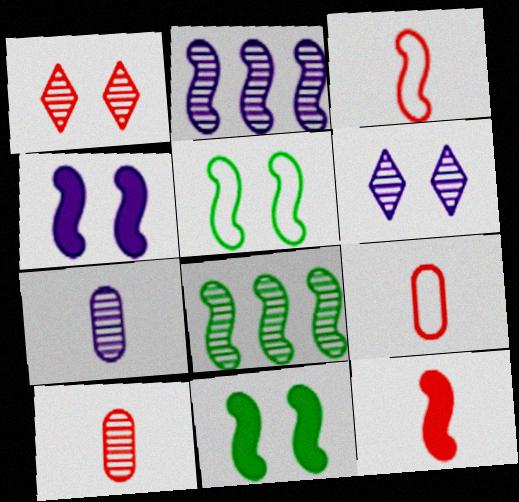[[1, 7, 8], 
[2, 3, 11], 
[2, 5, 12], 
[2, 6, 7], 
[3, 4, 8], 
[6, 8, 10]]